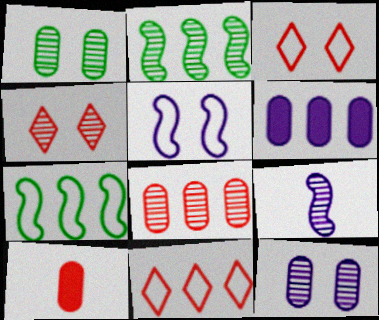[[2, 6, 11]]